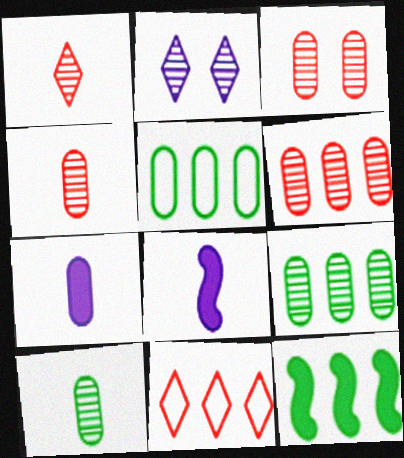[[3, 4, 6], 
[3, 5, 7]]